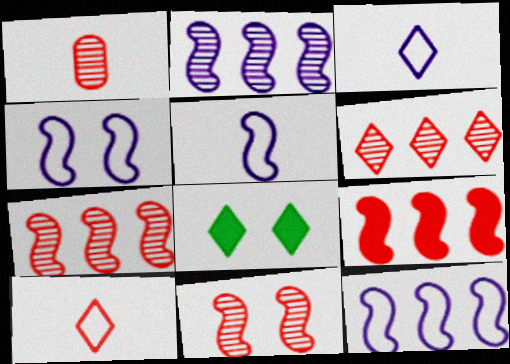[[1, 6, 11], 
[1, 8, 12], 
[3, 6, 8], 
[4, 5, 12]]